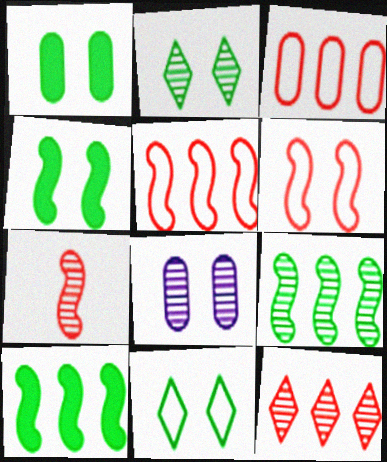[]